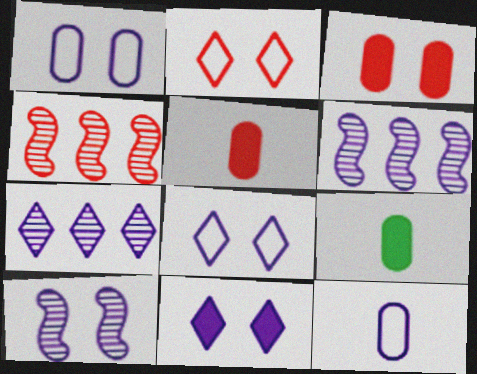[[1, 10, 11], 
[2, 4, 5], 
[2, 6, 9], 
[4, 8, 9], 
[6, 11, 12]]